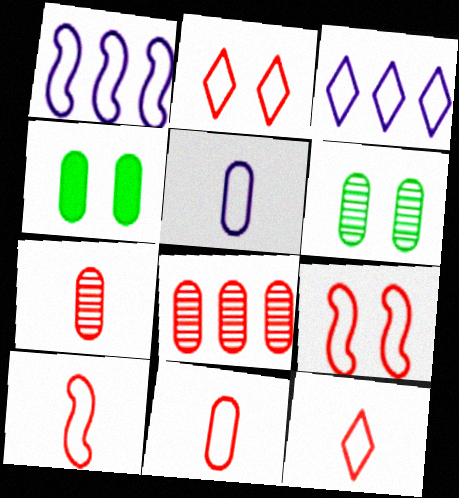[[4, 5, 8], 
[10, 11, 12]]